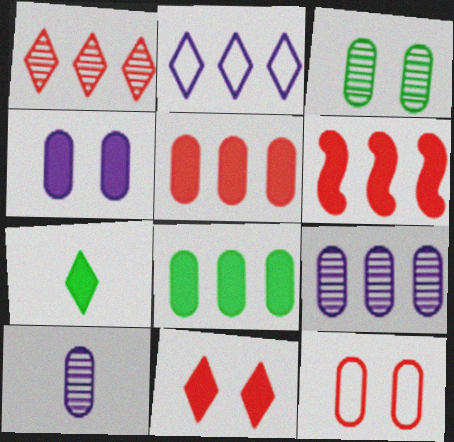[[3, 4, 12], 
[4, 6, 7], 
[8, 10, 12]]